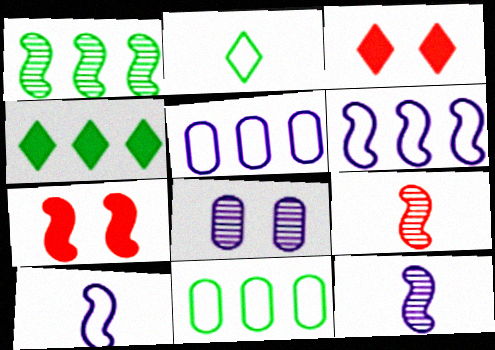[[1, 4, 11], 
[1, 7, 10], 
[3, 11, 12]]